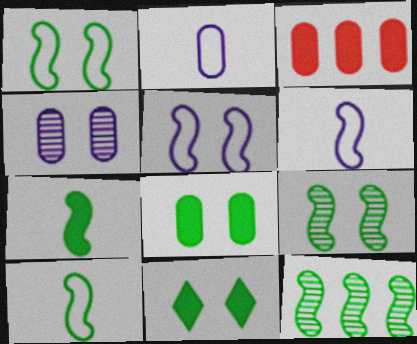[[1, 7, 12]]